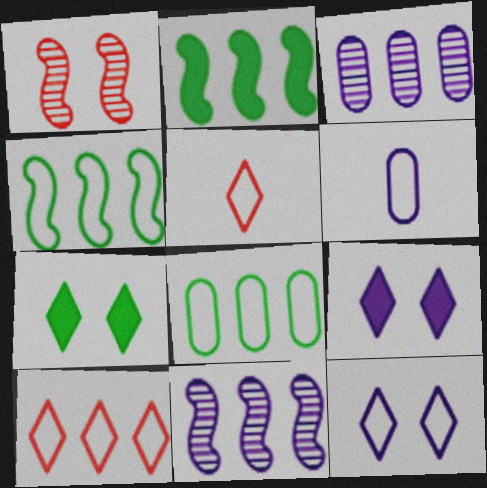[[2, 3, 10], 
[6, 9, 11]]